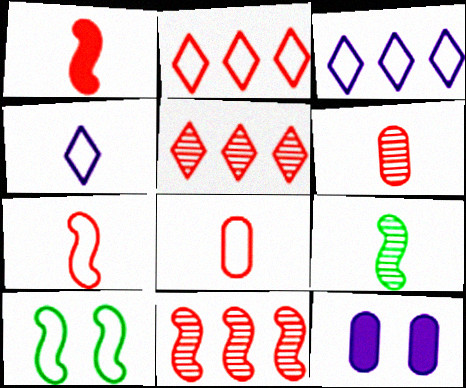[[2, 9, 12], 
[3, 8, 10]]